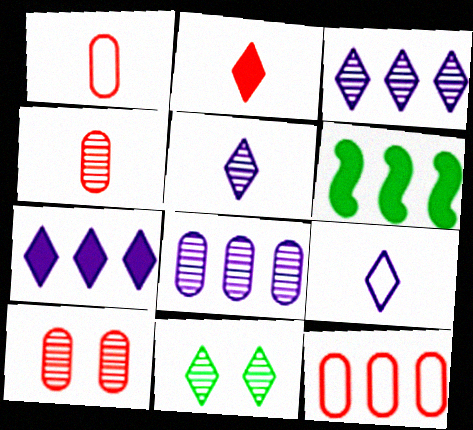[[3, 6, 12], 
[6, 9, 10]]